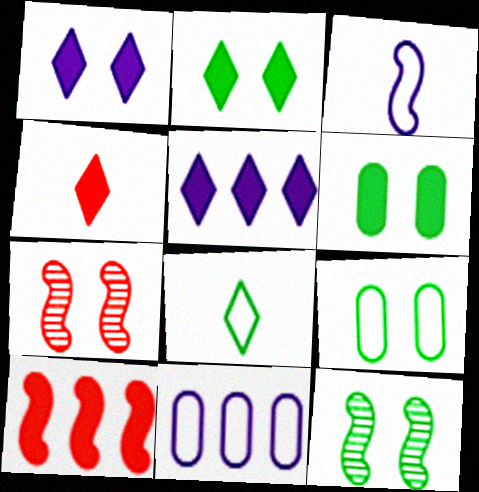[[1, 7, 9], 
[2, 4, 5], 
[2, 9, 12], 
[3, 10, 12], 
[4, 11, 12]]